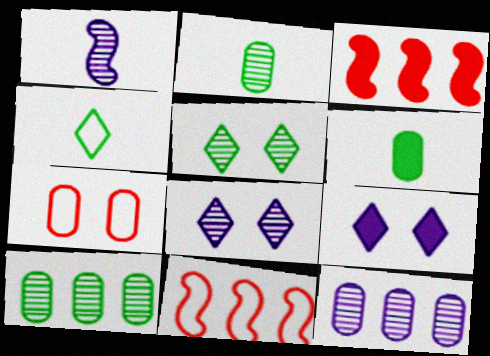[[1, 8, 12], 
[2, 9, 11], 
[3, 6, 9], 
[6, 7, 12], 
[6, 8, 11]]